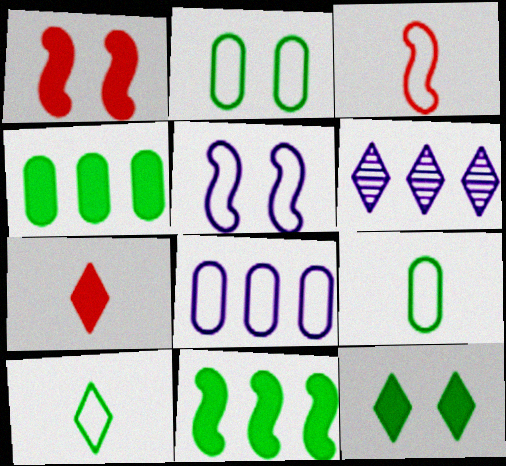[[1, 6, 9]]